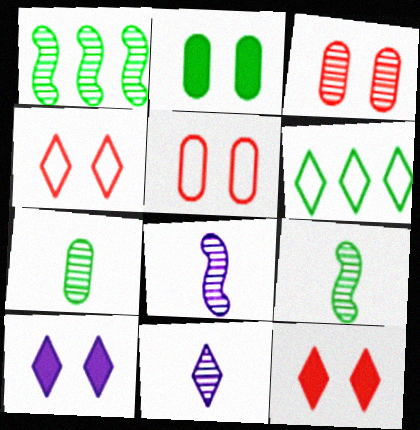[[1, 3, 11], 
[2, 6, 9], 
[6, 11, 12]]